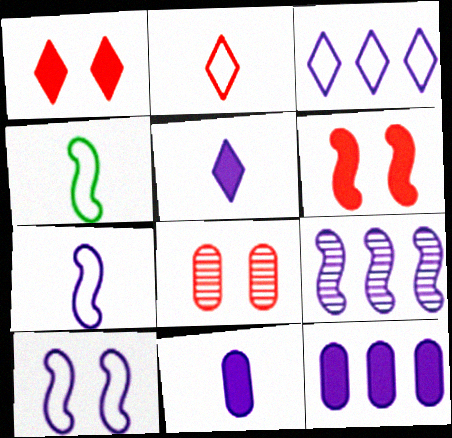[[3, 9, 12], 
[4, 6, 9]]